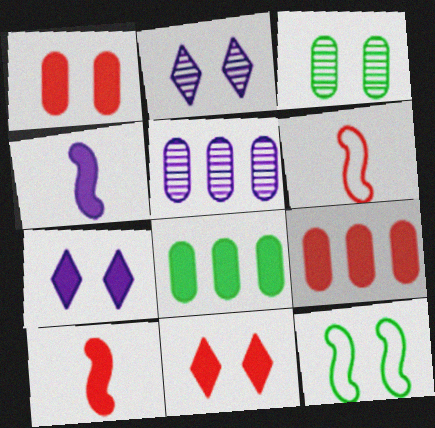[[1, 2, 12], 
[2, 6, 8], 
[4, 8, 11], 
[7, 8, 10], 
[9, 10, 11]]